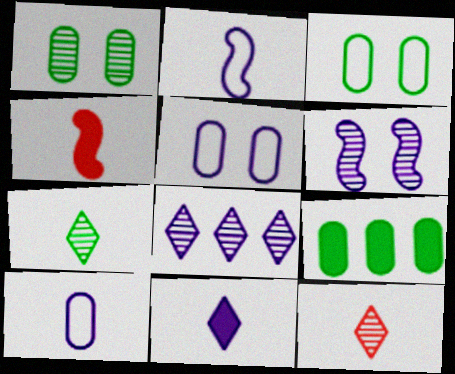[[3, 4, 8], 
[4, 7, 10]]